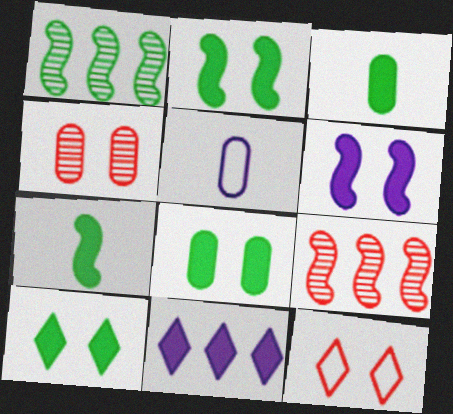[[2, 8, 10], 
[5, 9, 10]]